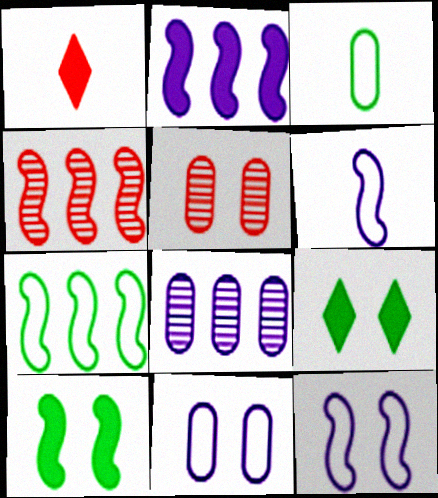[[2, 4, 7], 
[4, 6, 10], 
[5, 9, 12]]